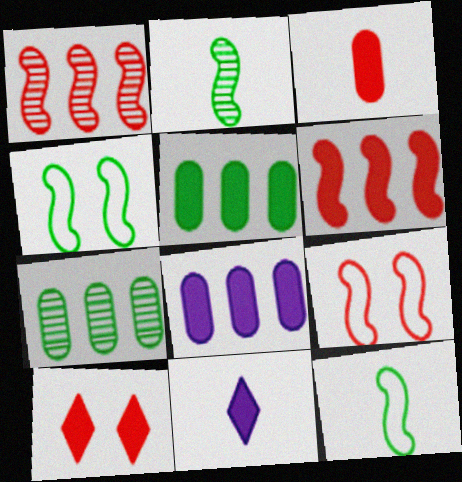[[3, 6, 10], 
[7, 9, 11]]